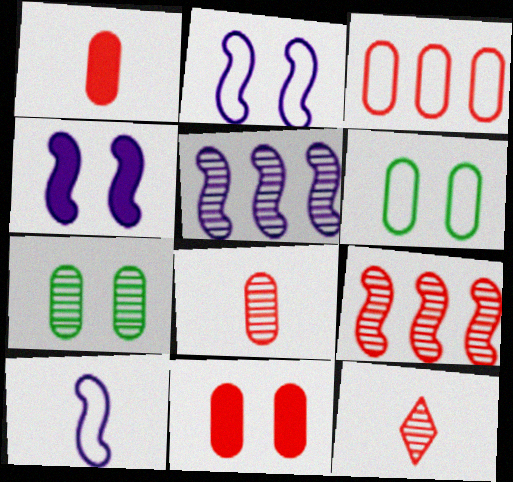[[3, 8, 11], 
[4, 5, 10], 
[5, 7, 12]]